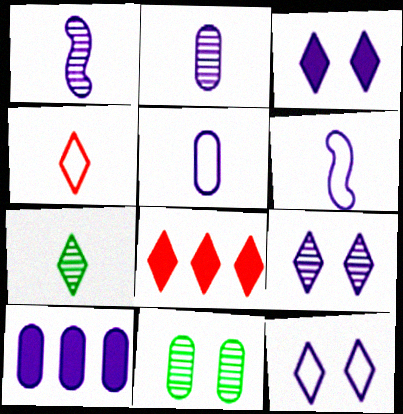[[1, 10, 12], 
[3, 9, 12], 
[6, 8, 11], 
[6, 9, 10], 
[7, 8, 12]]